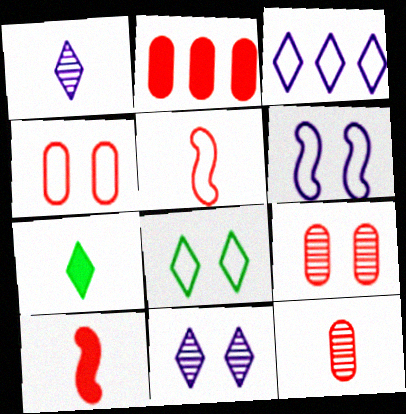[[2, 4, 12], 
[4, 6, 8]]